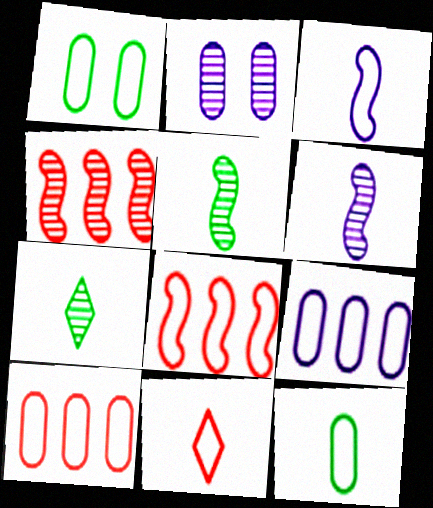[[2, 4, 7], 
[3, 11, 12]]